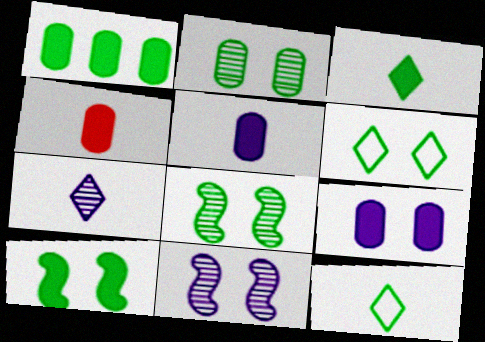[[1, 3, 10], 
[1, 4, 9], 
[1, 8, 12], 
[2, 6, 10]]